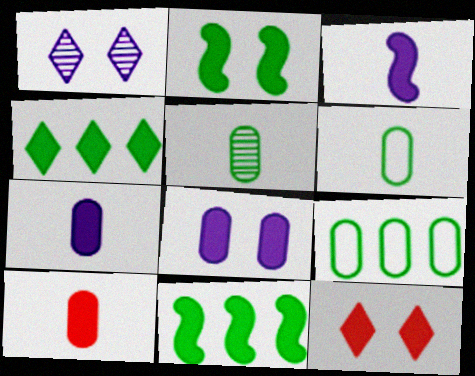[[2, 8, 12], 
[7, 11, 12]]